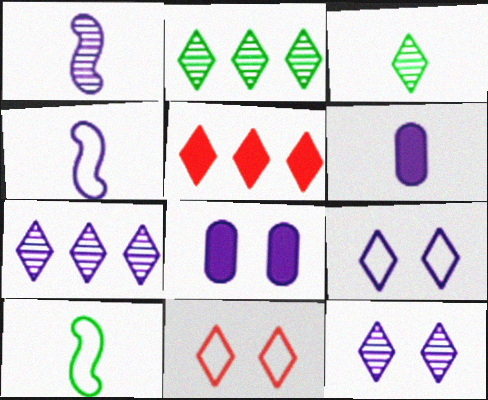[[3, 5, 9], 
[4, 7, 8]]